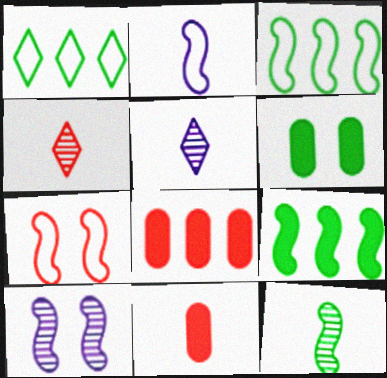[[1, 6, 12], 
[1, 10, 11], 
[2, 3, 7], 
[4, 7, 8]]